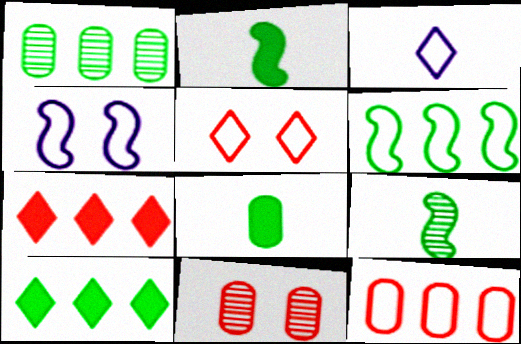[[1, 6, 10]]